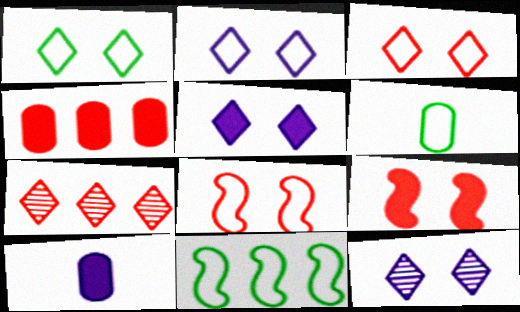[[1, 2, 3], 
[1, 6, 11], 
[2, 5, 12]]